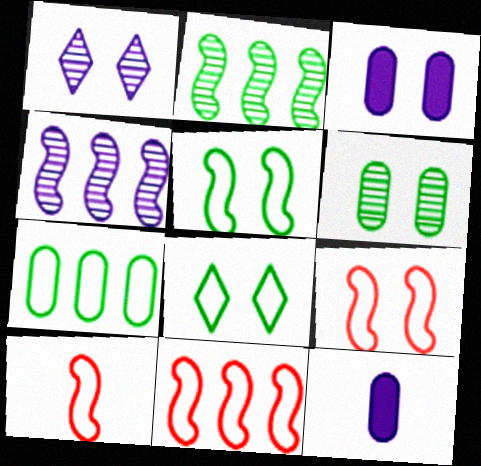[[9, 10, 11]]